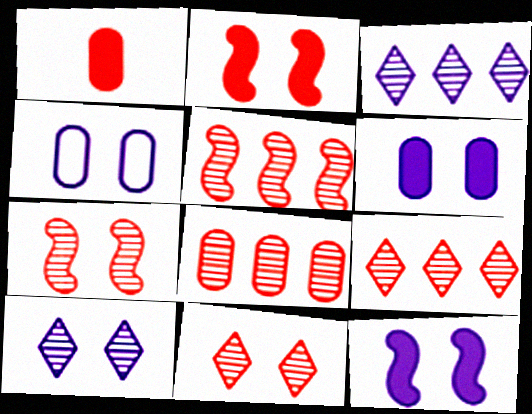[[4, 10, 12], 
[5, 8, 9]]